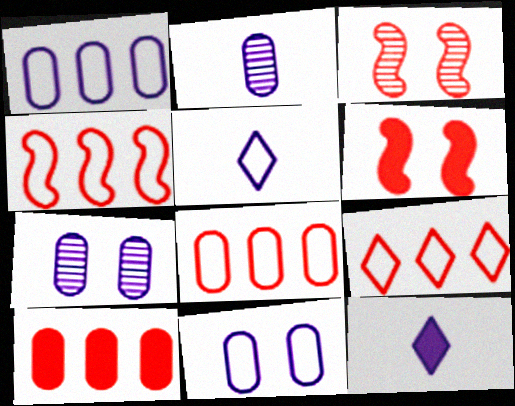[[4, 8, 9]]